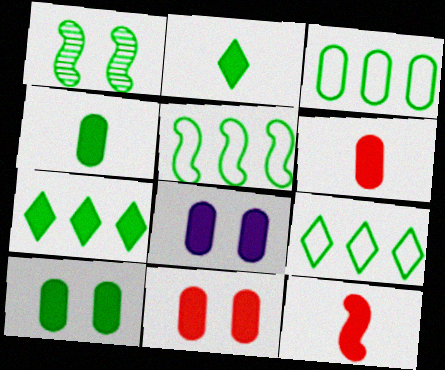[[1, 2, 3], 
[1, 4, 9], 
[3, 5, 9], 
[7, 8, 12], 
[8, 10, 11]]